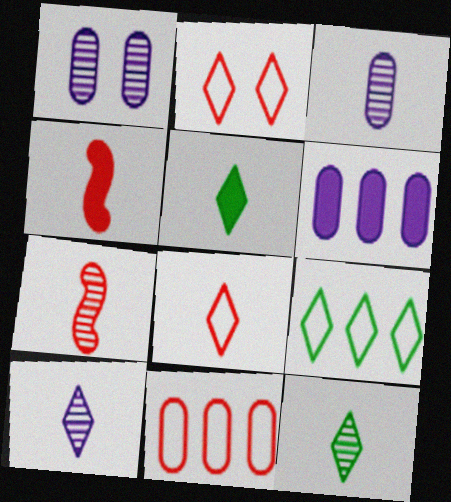[[1, 4, 9], 
[3, 7, 12], 
[5, 8, 10]]